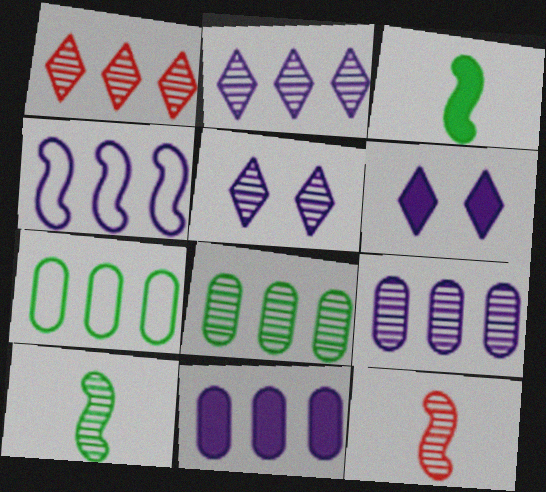[[2, 4, 11], 
[5, 8, 12], 
[6, 7, 12]]